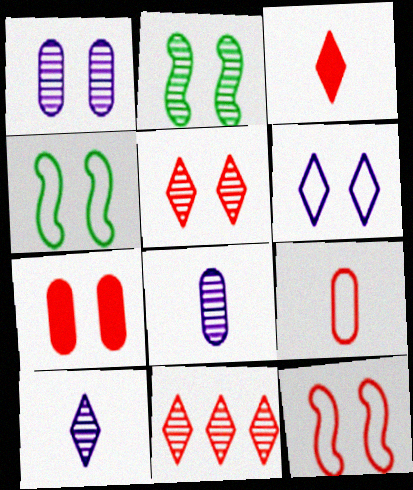[[1, 2, 5], 
[2, 6, 7], 
[2, 8, 11], 
[5, 7, 12]]